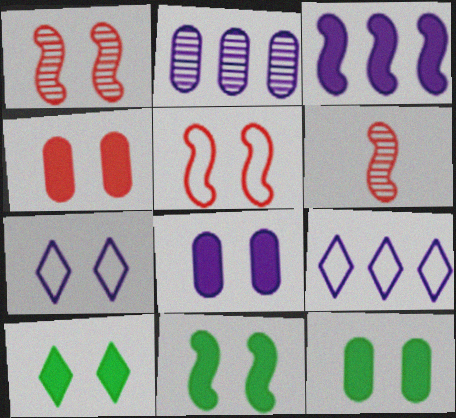[[1, 7, 12], 
[2, 3, 9], 
[4, 8, 12], 
[6, 9, 12], 
[10, 11, 12]]